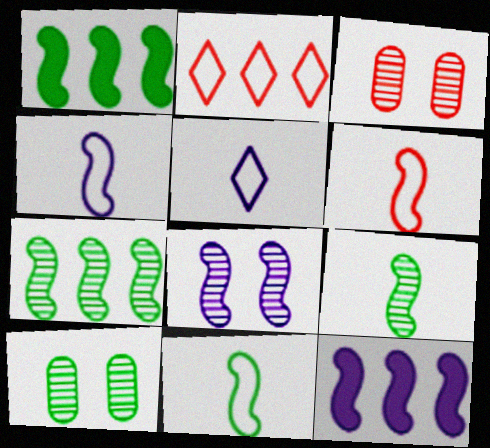[[1, 3, 5], 
[1, 6, 8], 
[4, 6, 11], 
[4, 8, 12]]